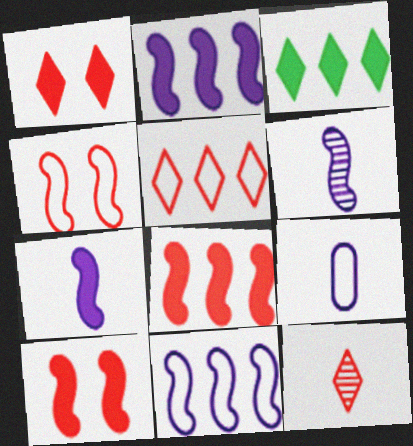[[1, 5, 12]]